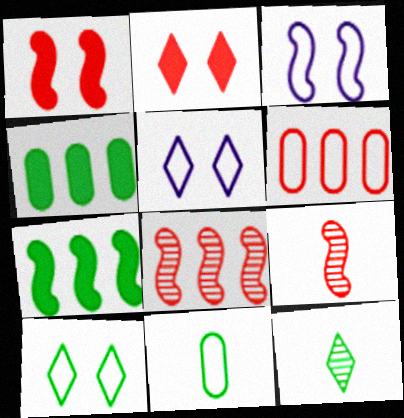[[2, 6, 9], 
[3, 7, 9], 
[4, 5, 9]]